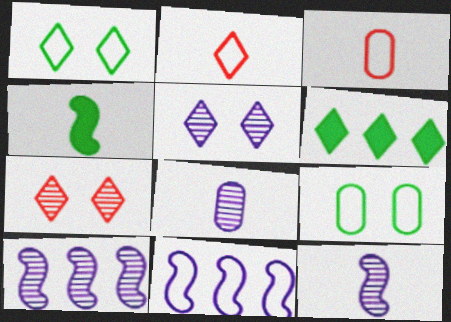[[1, 3, 11], 
[2, 4, 8], 
[2, 5, 6], 
[2, 9, 11], 
[5, 8, 10]]